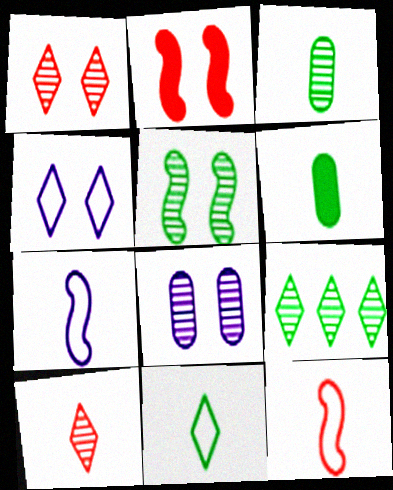[[1, 5, 8], 
[3, 5, 9], 
[6, 7, 10]]